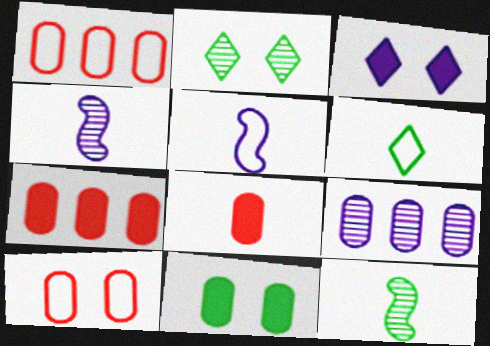[[1, 3, 12], 
[2, 5, 7], 
[3, 5, 9], 
[4, 6, 8]]